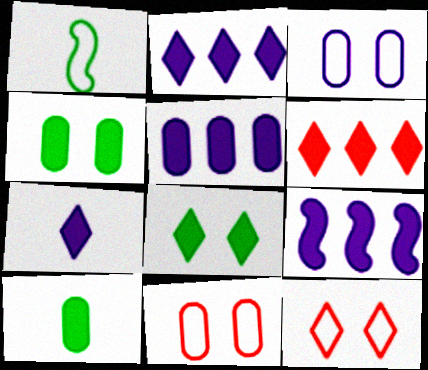[[2, 5, 9], 
[6, 7, 8]]